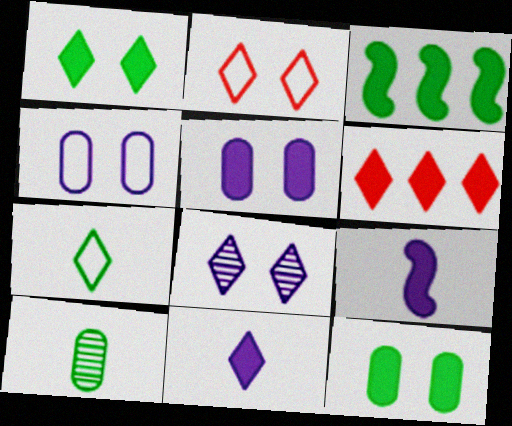[[1, 2, 8], 
[1, 6, 11], 
[6, 7, 8], 
[6, 9, 12]]